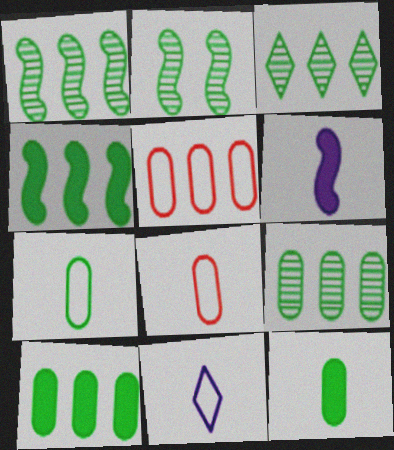[[1, 3, 9]]